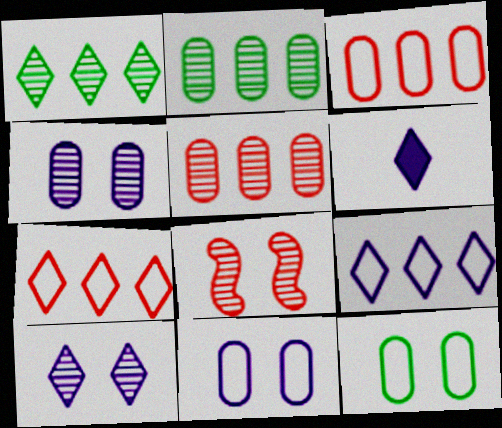[[6, 9, 10]]